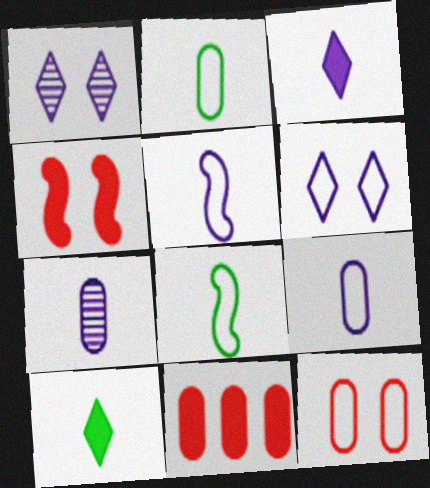[[1, 8, 11], 
[3, 5, 7]]